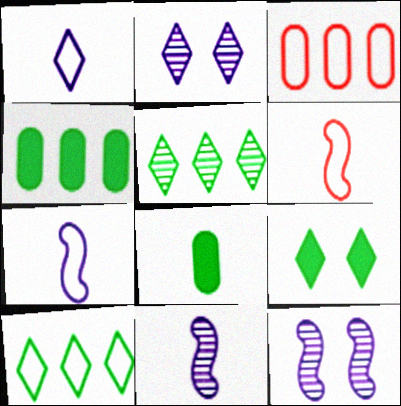[[2, 4, 6], 
[3, 9, 11]]